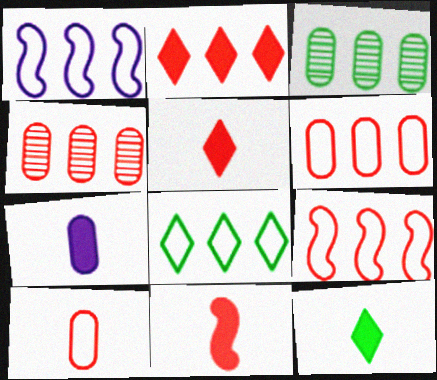[[1, 2, 3], 
[1, 6, 8], 
[2, 4, 9], 
[7, 11, 12]]